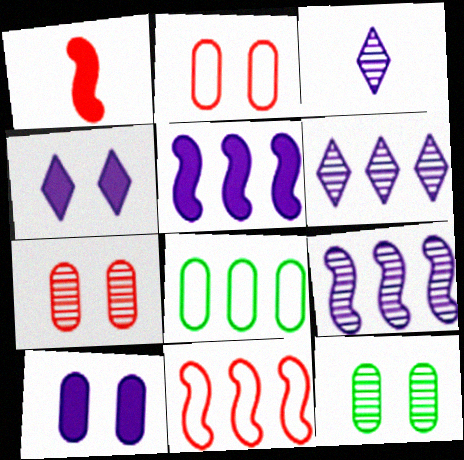[[2, 10, 12]]